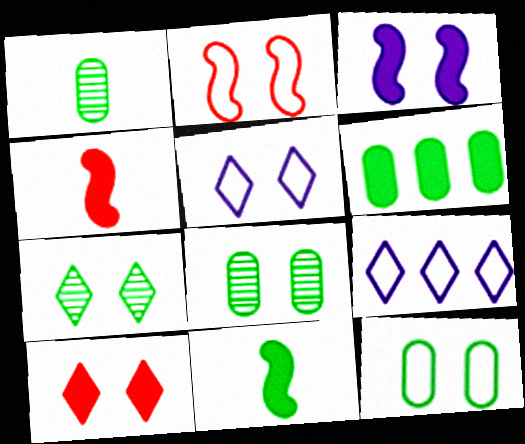[[1, 6, 12], 
[2, 5, 12], 
[4, 8, 9], 
[5, 7, 10]]